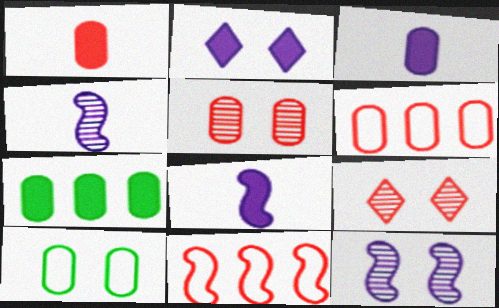[[1, 5, 6], 
[1, 9, 11]]